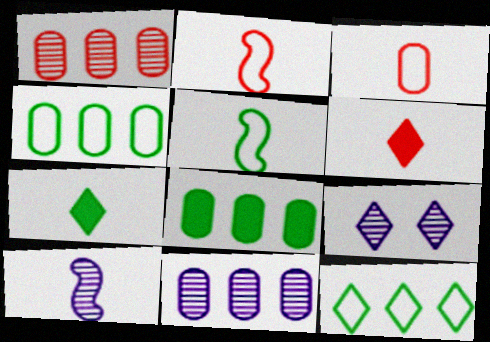[[2, 8, 9], 
[3, 7, 10], 
[6, 9, 12], 
[9, 10, 11]]